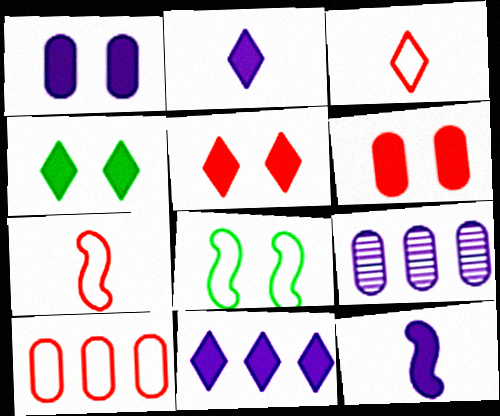[[1, 11, 12], 
[4, 7, 9]]